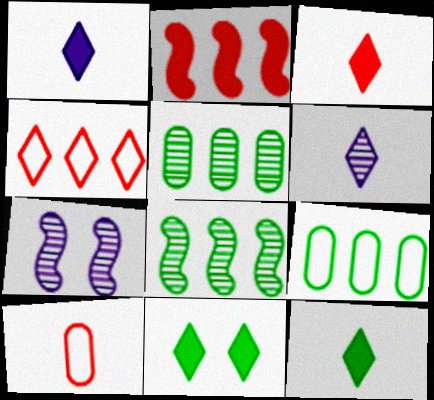[[1, 3, 12], 
[3, 7, 9], 
[4, 6, 11]]